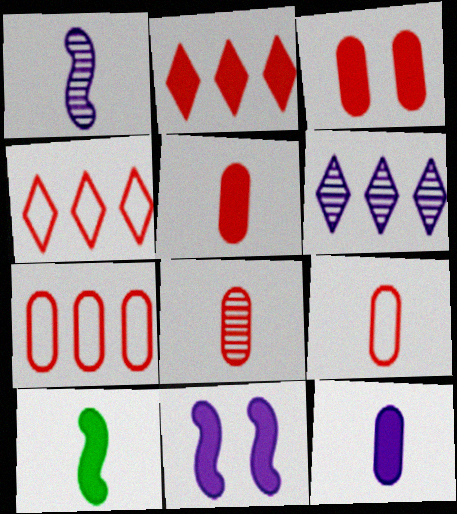[[3, 7, 8], 
[5, 8, 9]]